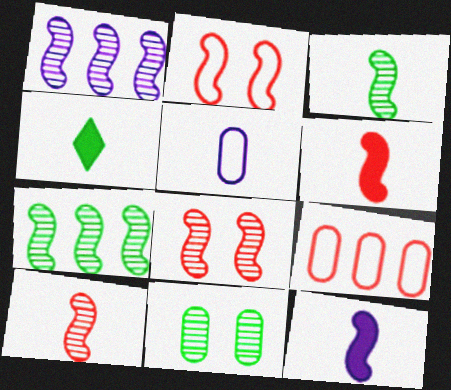[[1, 3, 8], 
[2, 7, 12], 
[4, 5, 10]]